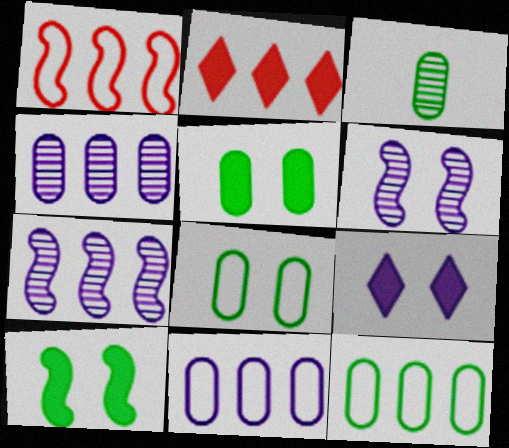[[1, 3, 9], 
[2, 7, 12], 
[3, 5, 12]]